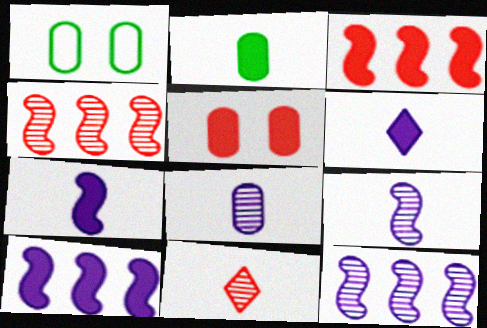[[1, 4, 6], 
[1, 10, 11]]